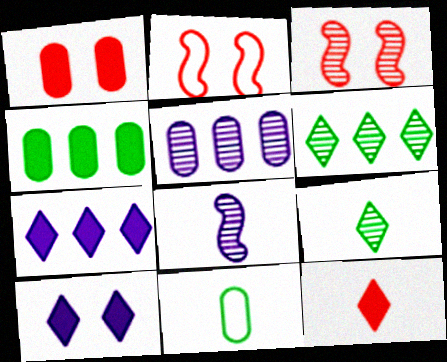[[1, 5, 11], 
[3, 5, 9], 
[3, 7, 11], 
[8, 11, 12]]